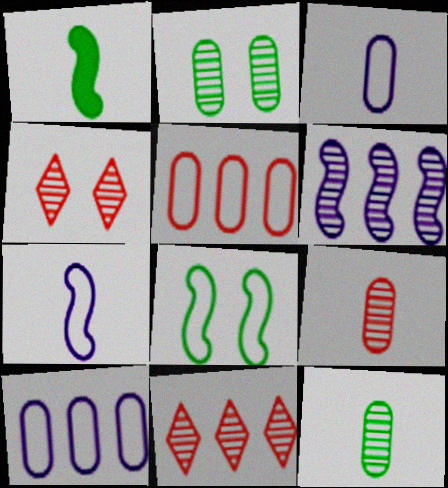[[1, 4, 10], 
[4, 6, 12]]